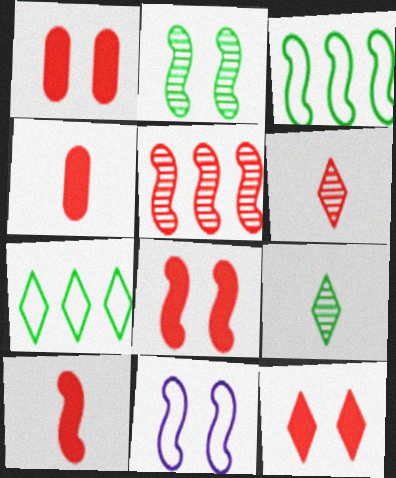[[1, 8, 12], 
[2, 8, 11]]